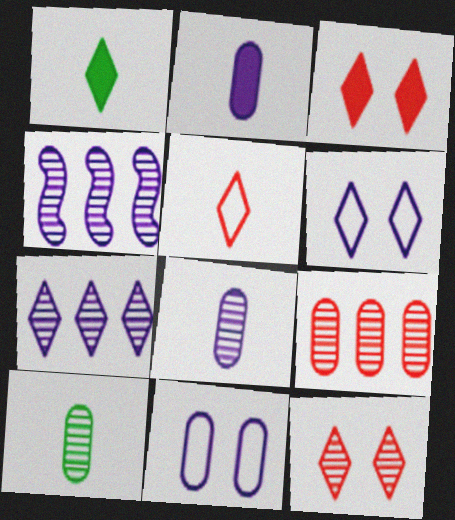[[2, 4, 6], 
[4, 10, 12]]